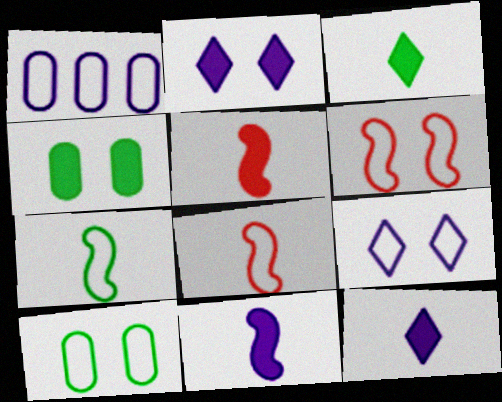[[6, 9, 10]]